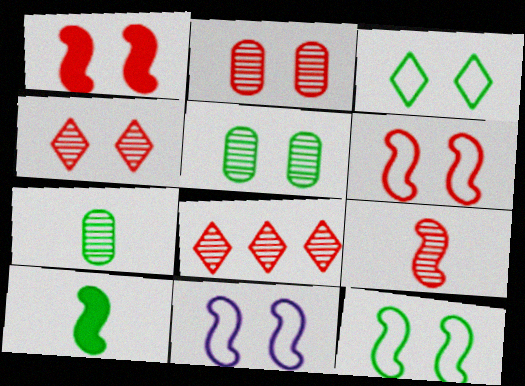[[2, 8, 9], 
[6, 11, 12]]